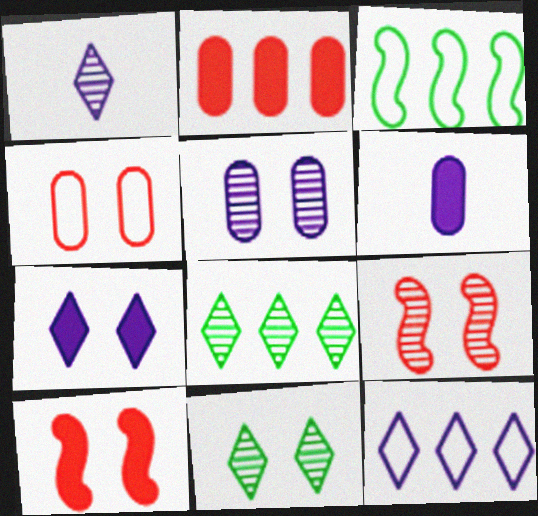[[1, 7, 12], 
[5, 9, 11]]